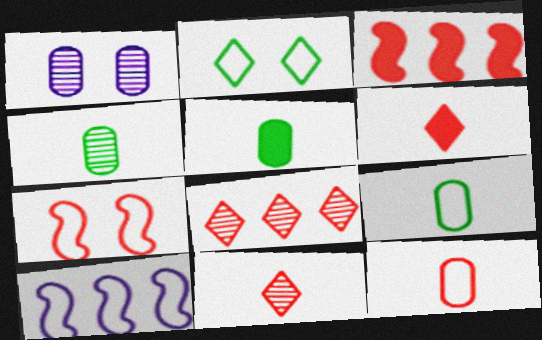[[2, 10, 12], 
[4, 5, 9]]